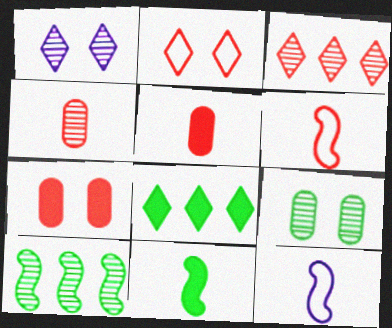[[1, 4, 10], 
[3, 6, 7]]